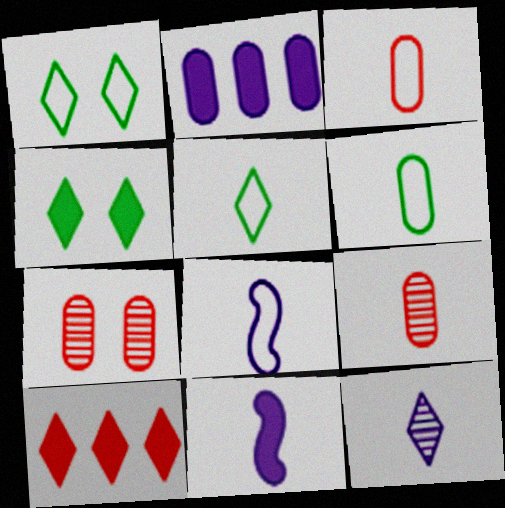[[1, 10, 12], 
[2, 6, 7], 
[3, 5, 8], 
[5, 9, 11]]